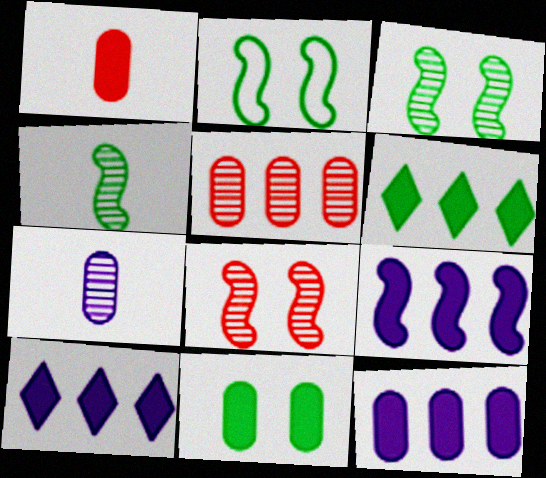[[1, 11, 12], 
[9, 10, 12]]